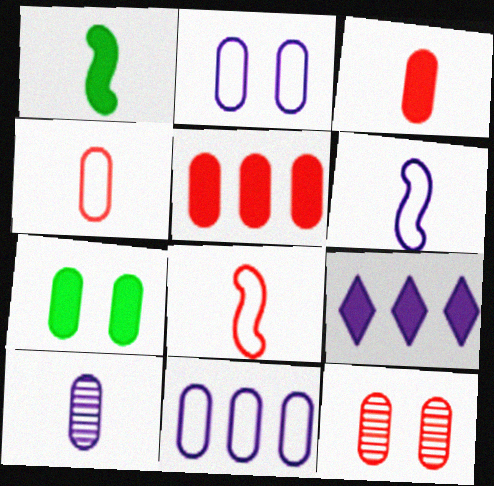[[2, 7, 12], 
[4, 5, 12]]